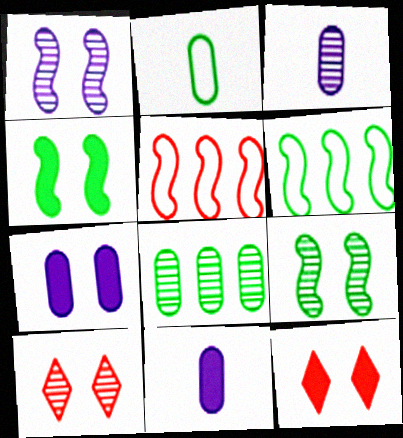[[3, 6, 12], 
[4, 7, 12], 
[6, 10, 11]]